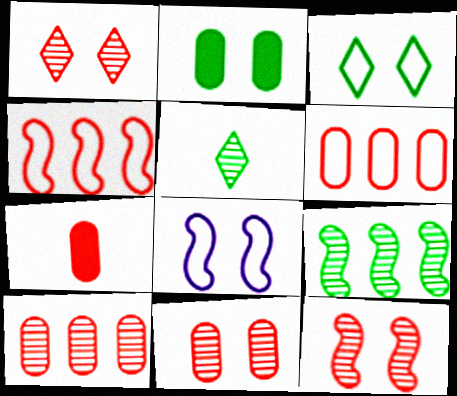[[1, 2, 8], 
[1, 4, 7], 
[1, 11, 12], 
[6, 7, 11]]